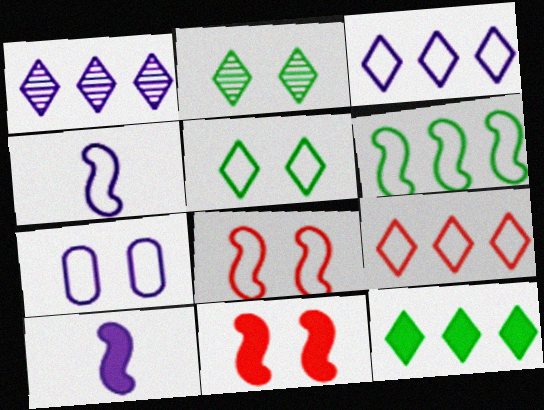[[1, 7, 10], 
[1, 9, 12], 
[2, 7, 11], 
[3, 4, 7], 
[4, 6, 8], 
[5, 7, 8]]